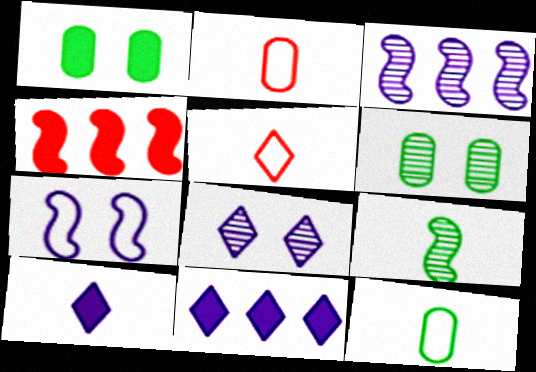[[1, 3, 5], 
[1, 4, 10], 
[2, 9, 10], 
[4, 7, 9], 
[4, 8, 12]]